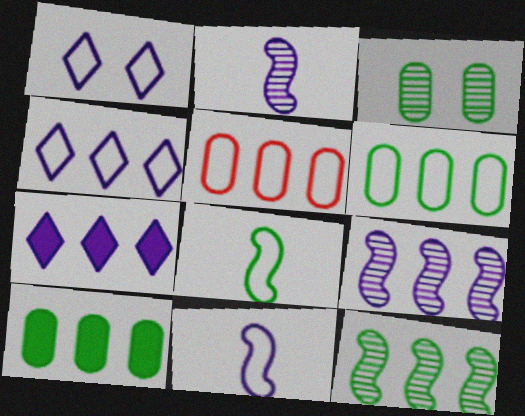[[1, 5, 8], 
[5, 7, 12]]